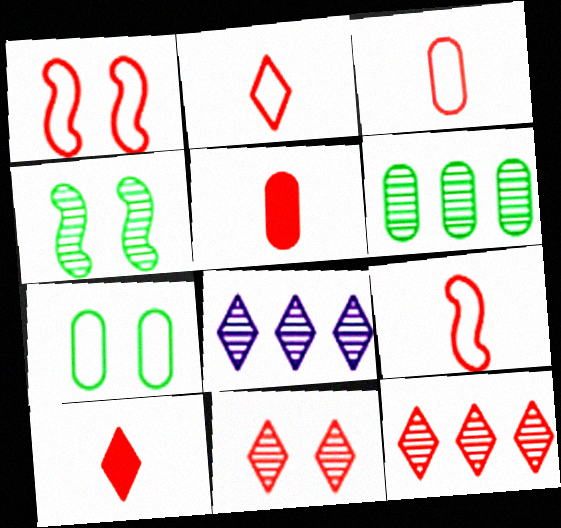[[1, 5, 12], 
[2, 3, 9]]